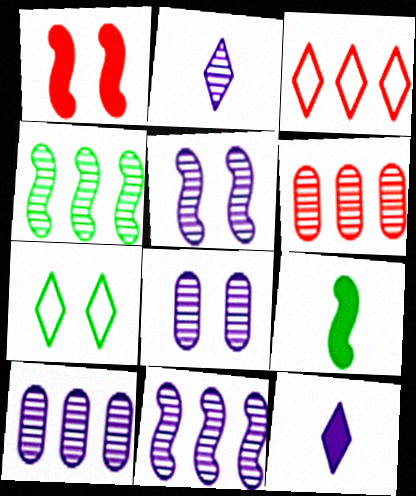[[1, 7, 8], 
[2, 5, 10], 
[2, 8, 11], 
[3, 8, 9]]